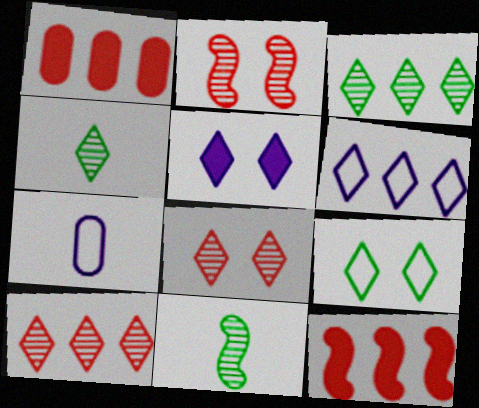[[5, 8, 9]]